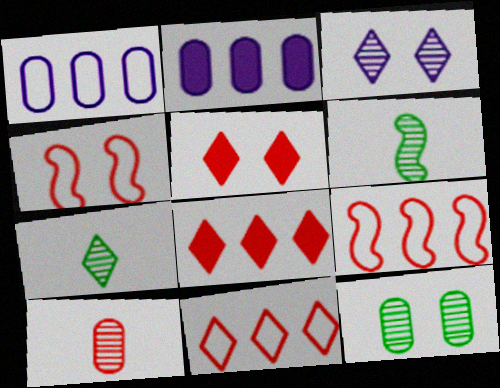[[1, 5, 6], 
[2, 4, 7], 
[4, 8, 10], 
[5, 9, 10]]